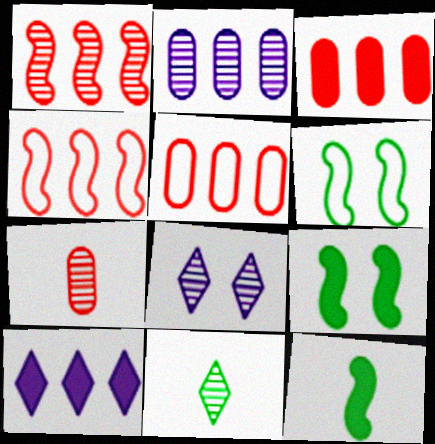[[5, 8, 12], 
[6, 7, 10]]